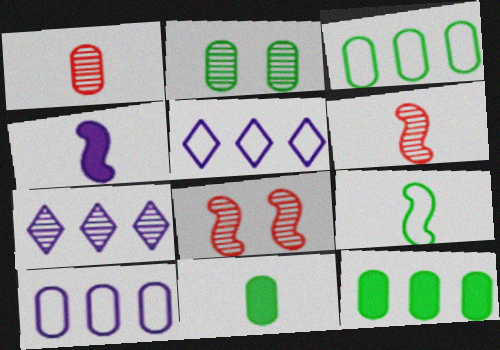[[2, 3, 11], 
[2, 6, 7], 
[4, 6, 9], 
[5, 8, 11]]